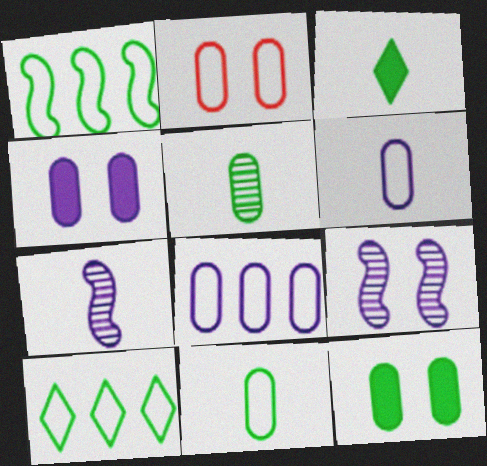[[2, 8, 11]]